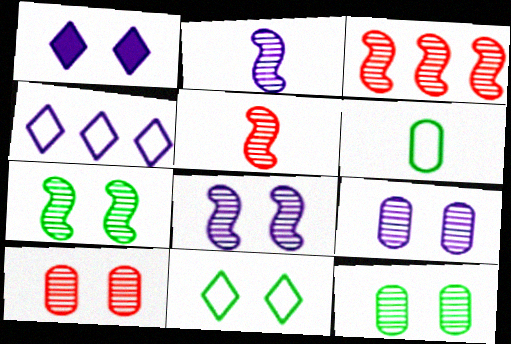[[1, 3, 6], 
[2, 3, 7], 
[9, 10, 12]]